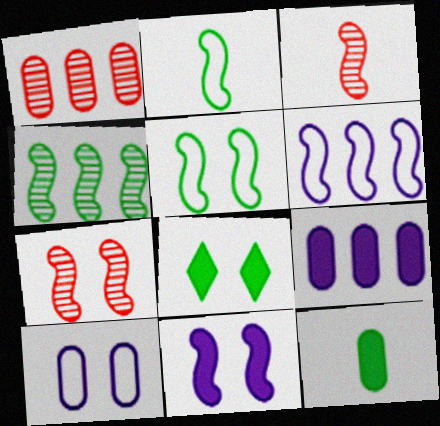[[1, 10, 12], 
[5, 7, 11], 
[7, 8, 10]]